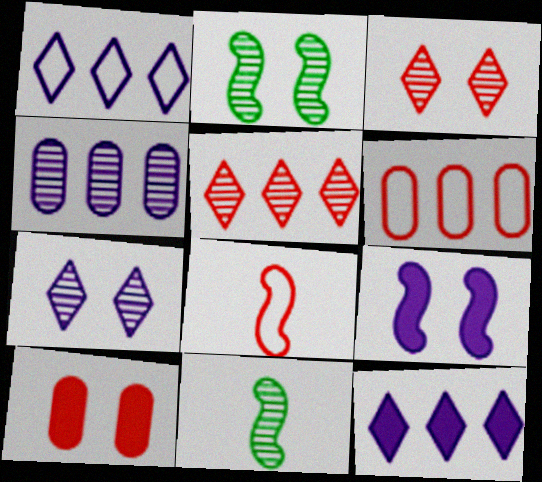[[1, 10, 11], 
[3, 4, 11], 
[5, 8, 10]]